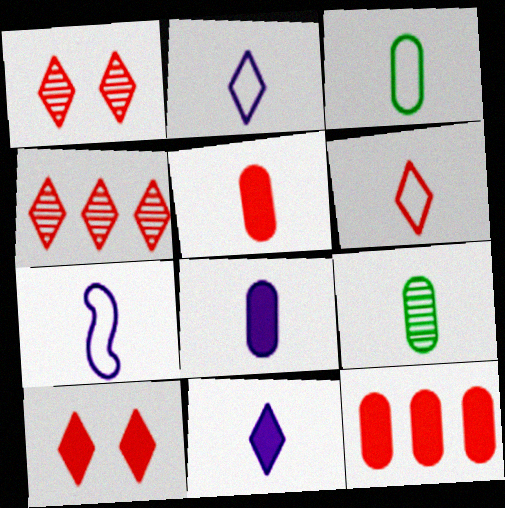[[3, 6, 7], 
[4, 6, 10]]